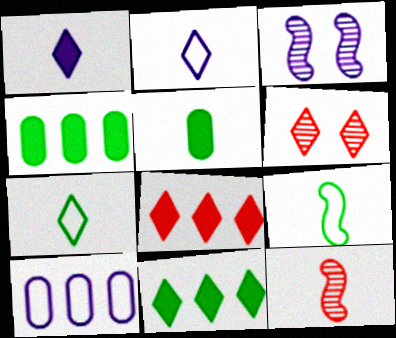[[1, 3, 10], 
[2, 5, 12], 
[2, 6, 11]]